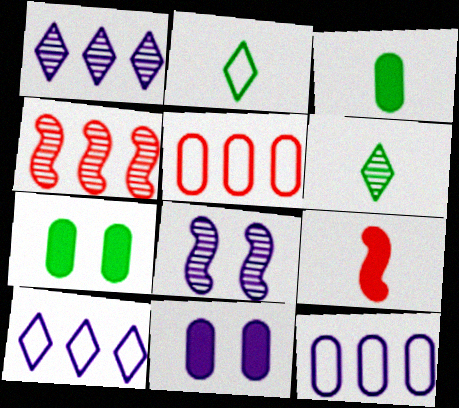[[2, 4, 11]]